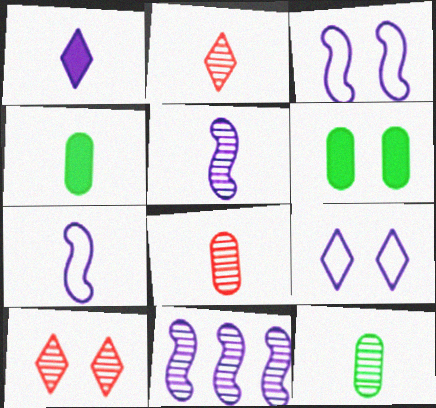[[2, 4, 7], 
[2, 5, 12], 
[3, 6, 10], 
[10, 11, 12]]